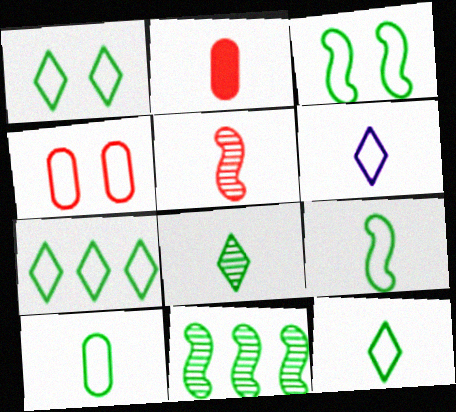[[1, 7, 12], 
[3, 7, 10], 
[9, 10, 12]]